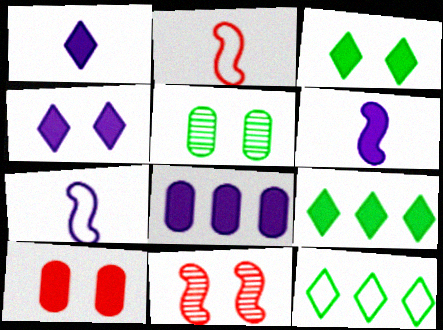[[4, 6, 8], 
[6, 9, 10]]